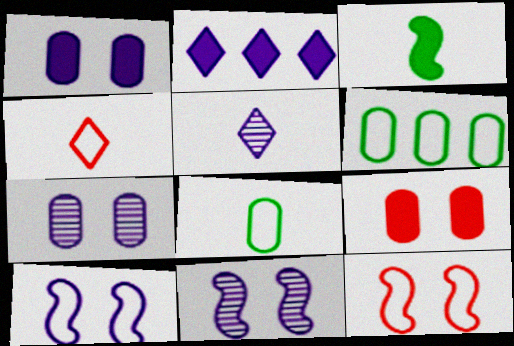[[2, 3, 9], 
[4, 6, 10]]